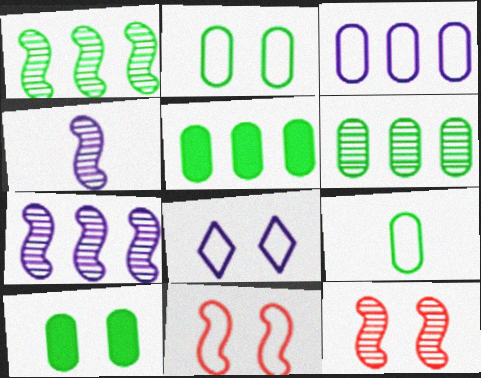[[1, 4, 12], 
[2, 8, 11], 
[6, 9, 10], 
[8, 10, 12]]